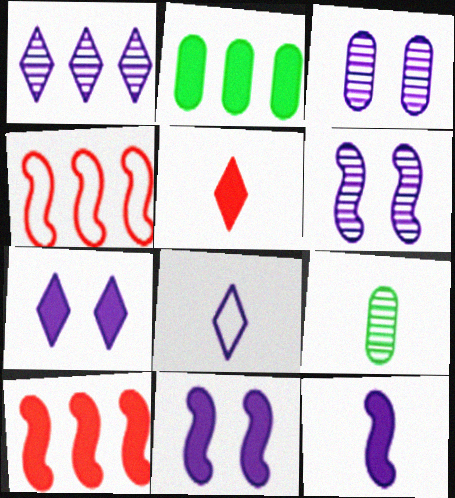[[1, 2, 4], 
[1, 7, 8], 
[2, 5, 11], 
[4, 7, 9]]